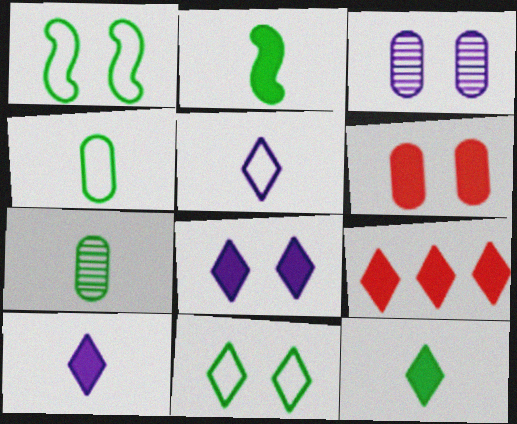[[8, 9, 12]]